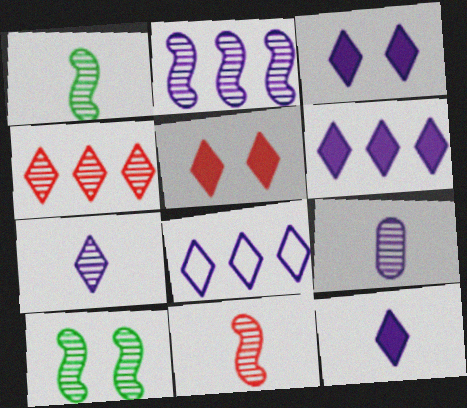[[2, 10, 11], 
[3, 6, 12], 
[3, 7, 8], 
[4, 9, 10]]